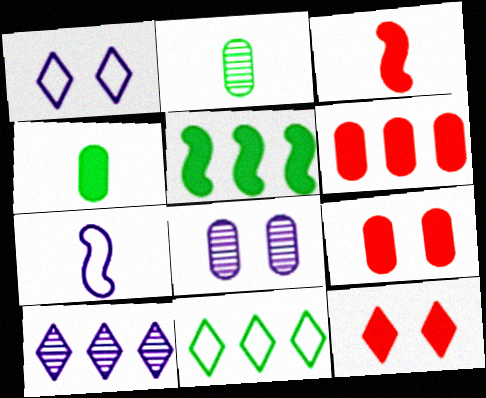[[3, 6, 12], 
[3, 8, 11]]